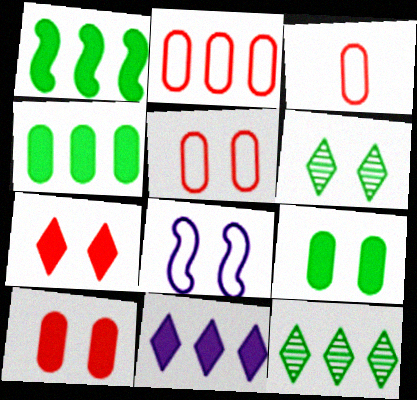[[2, 3, 5], 
[6, 8, 10]]